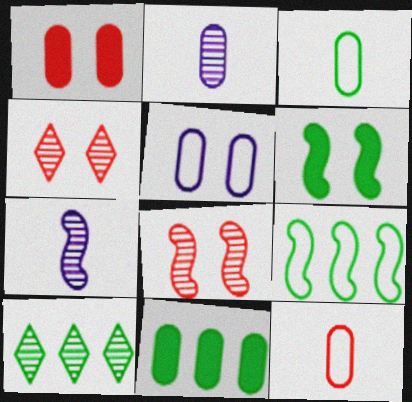[[2, 8, 10], 
[3, 6, 10], 
[4, 5, 6], 
[9, 10, 11]]